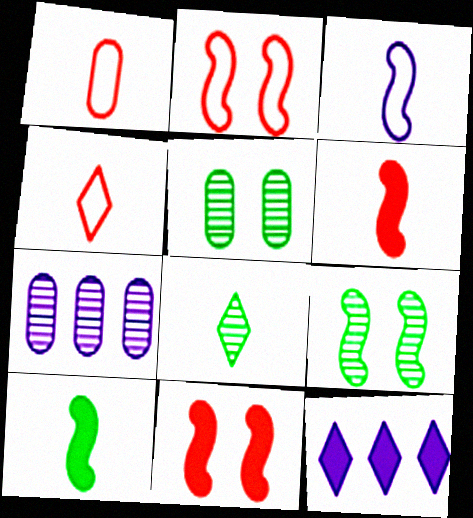[[1, 9, 12]]